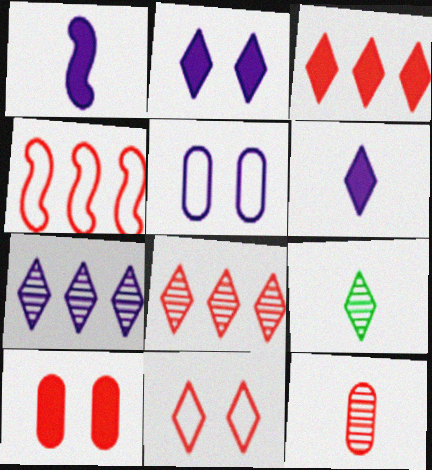[[1, 5, 7]]